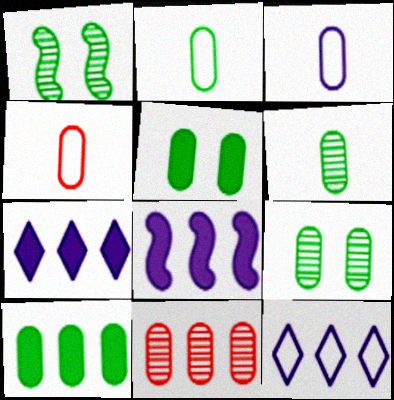[[1, 4, 7], 
[2, 3, 4], 
[2, 9, 10], 
[3, 5, 11]]